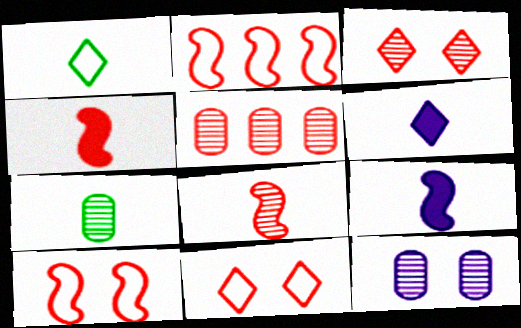[[3, 5, 8], 
[4, 5, 11], 
[5, 7, 12]]